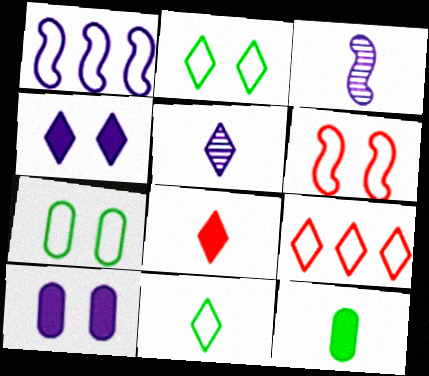[[1, 5, 10], 
[5, 8, 11]]